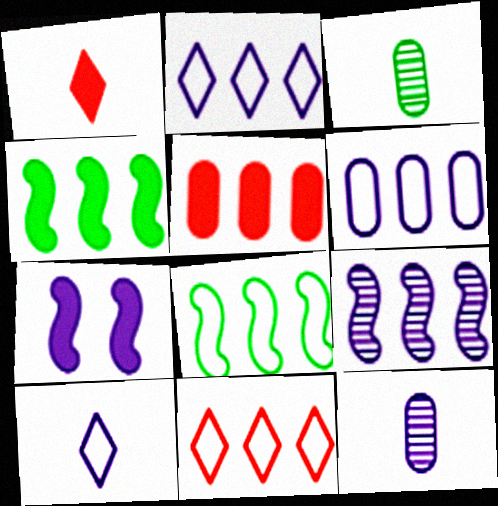[[2, 7, 12], 
[3, 7, 11], 
[6, 8, 11]]